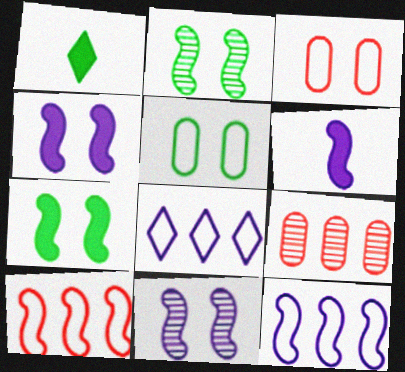[[2, 6, 10], 
[6, 11, 12]]